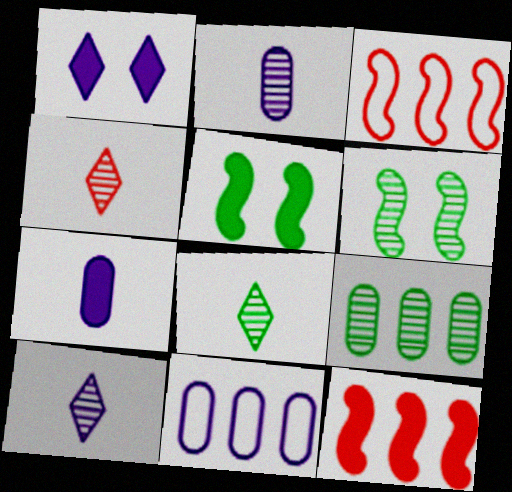[[4, 5, 11], 
[4, 8, 10], 
[6, 8, 9]]